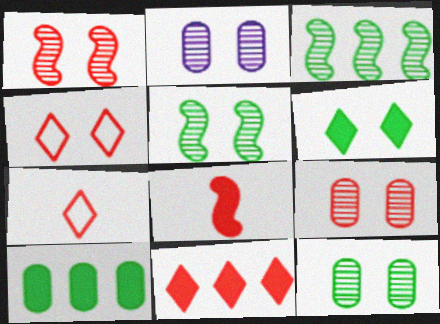[[2, 9, 12]]